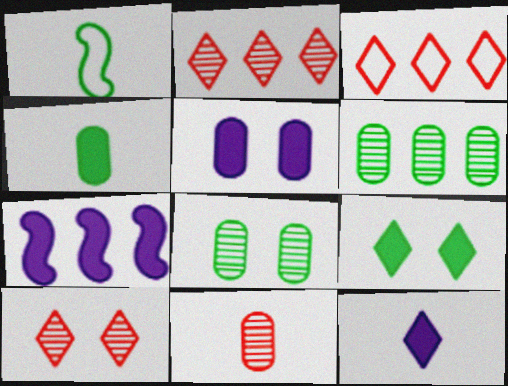[[1, 2, 5], 
[1, 6, 9], 
[1, 11, 12], 
[3, 6, 7], 
[5, 7, 12]]